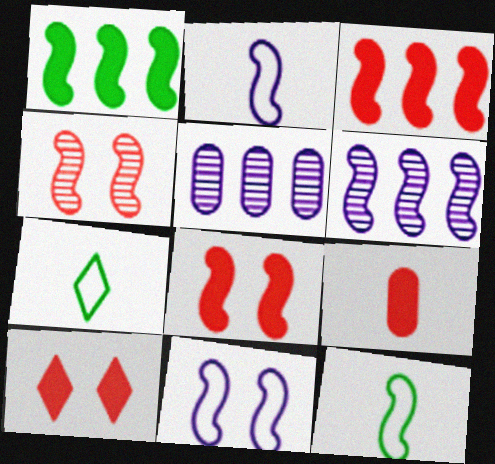[[1, 2, 4], 
[3, 9, 10], 
[5, 7, 8], 
[5, 10, 12], 
[6, 8, 12]]